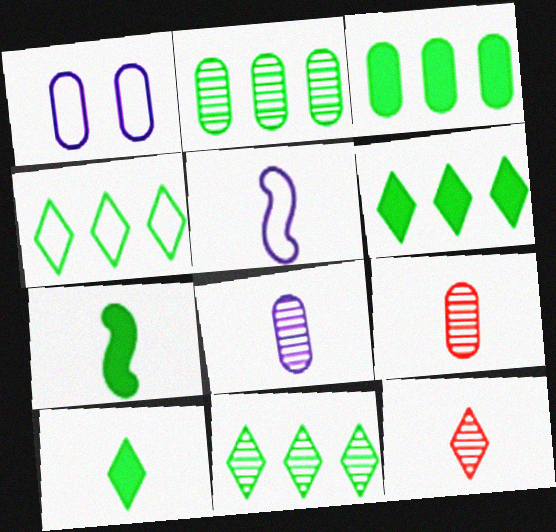[[1, 3, 9], 
[4, 6, 11], 
[5, 9, 10]]